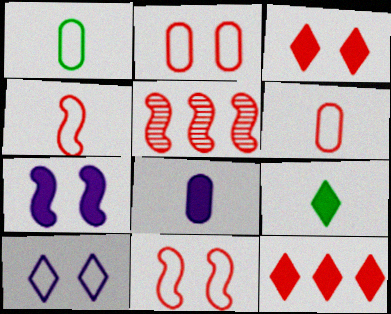[[3, 5, 6]]